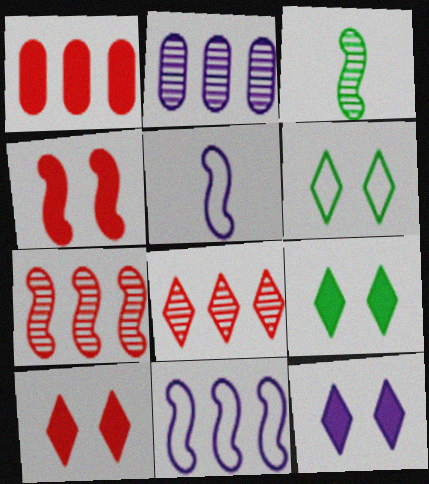[[2, 5, 12], 
[3, 4, 11], 
[9, 10, 12]]